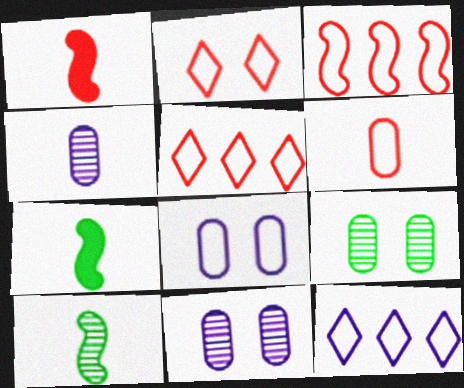[[1, 9, 12], 
[2, 3, 6], 
[5, 7, 11]]